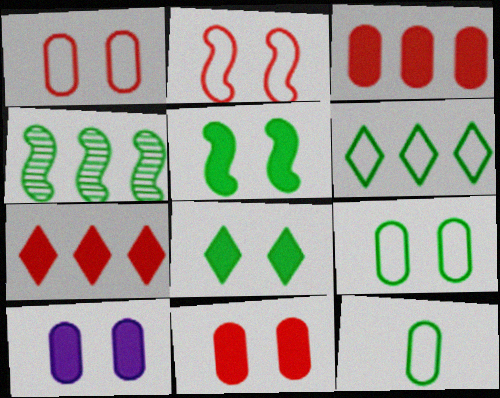[[4, 8, 12]]